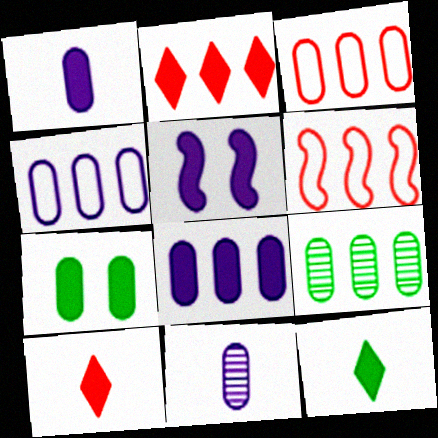[[3, 7, 11], 
[3, 8, 9]]